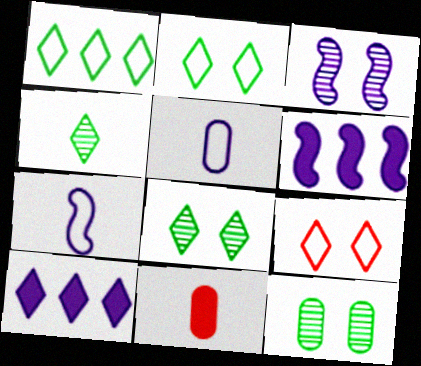[[1, 3, 11], 
[3, 5, 10], 
[3, 6, 7], 
[4, 7, 11], 
[4, 9, 10]]